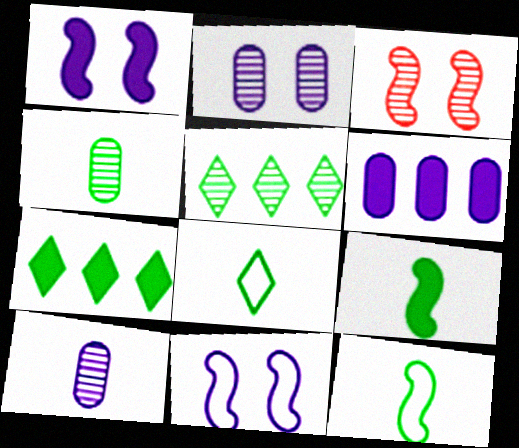[[3, 5, 10], 
[3, 6, 8], 
[4, 8, 9]]